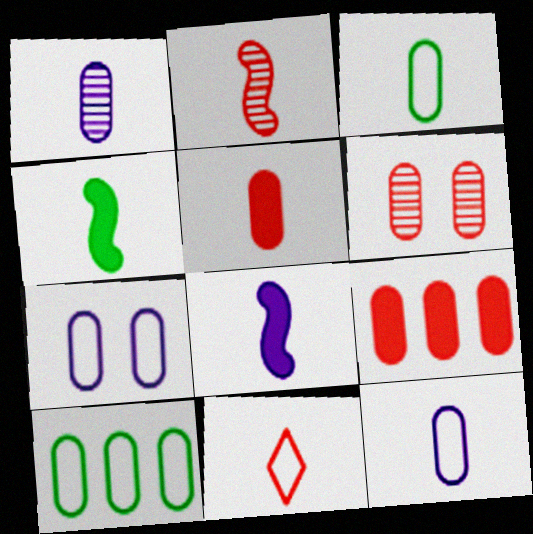[[1, 3, 5], 
[1, 4, 11], 
[2, 5, 11]]